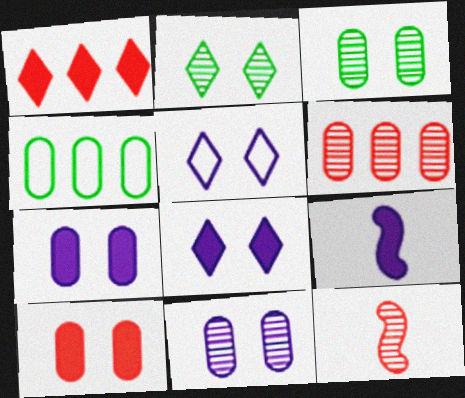[[4, 8, 12]]